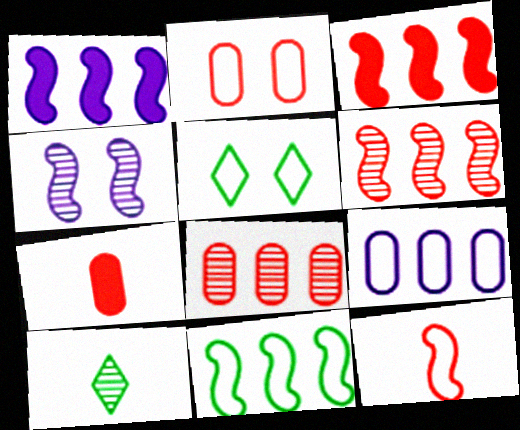[[1, 2, 10], 
[1, 6, 11], 
[2, 7, 8], 
[4, 8, 10], 
[5, 9, 12]]